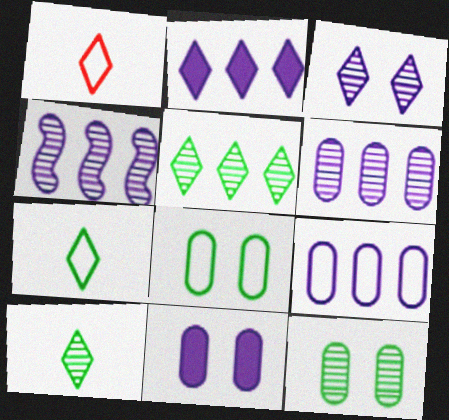[[2, 4, 9]]